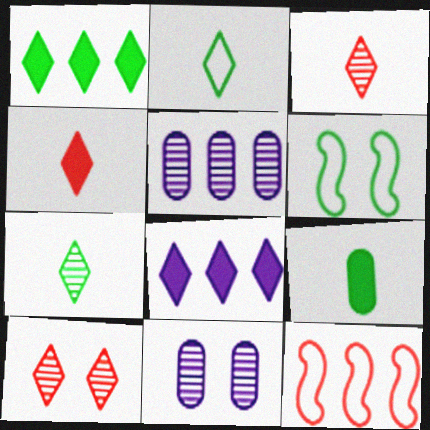[[1, 5, 12], 
[2, 8, 10], 
[4, 5, 6]]